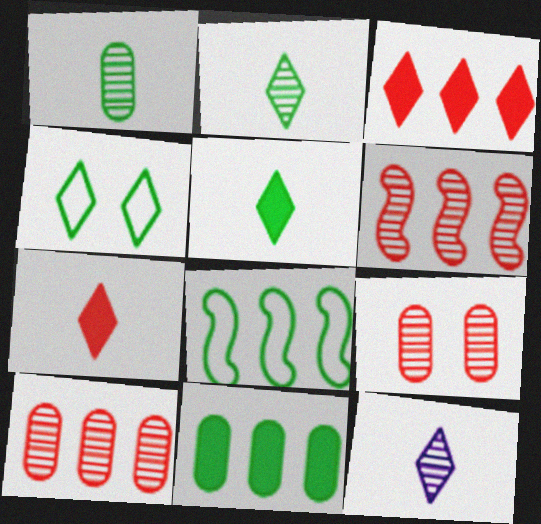[[3, 4, 12]]